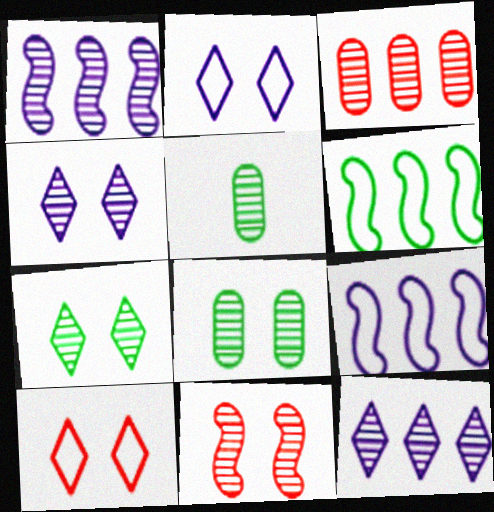[[4, 8, 11], 
[5, 11, 12]]